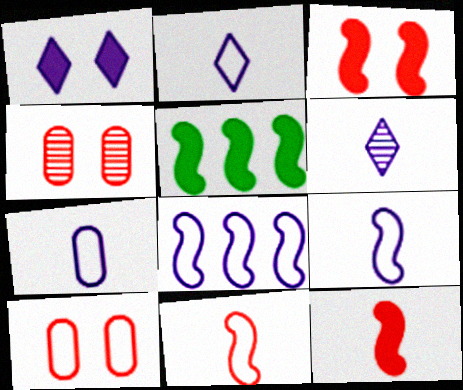[[2, 4, 5], 
[2, 7, 9], 
[5, 6, 10]]